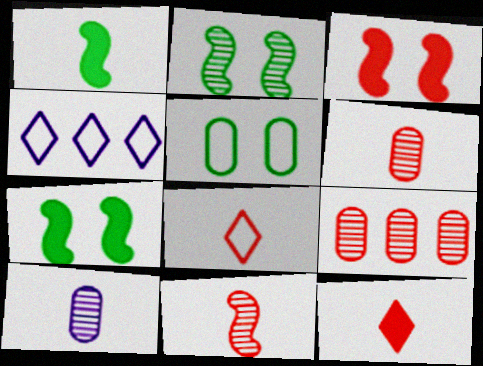[[1, 8, 10], 
[3, 8, 9], 
[4, 6, 7]]